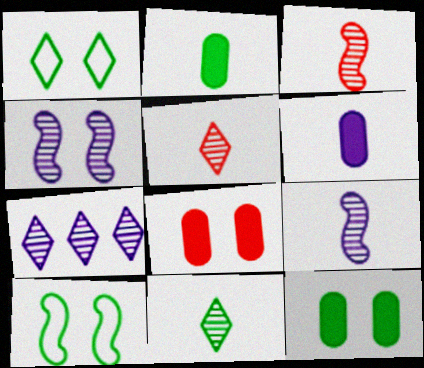[[1, 4, 8]]